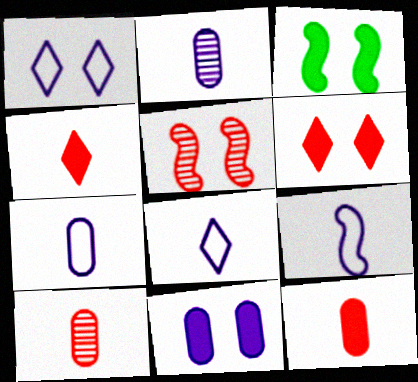[[3, 6, 11], 
[7, 8, 9]]